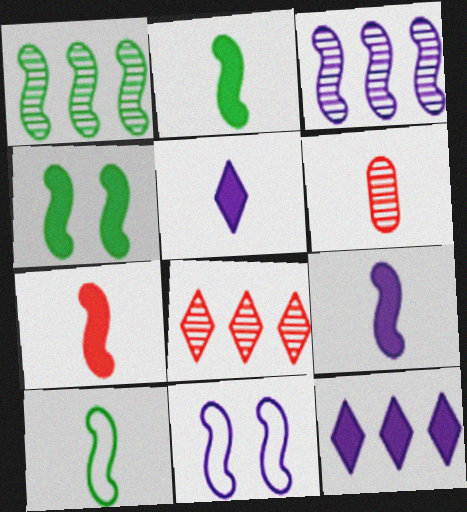[[1, 4, 10], 
[1, 7, 11], 
[2, 7, 9], 
[3, 9, 11], 
[5, 6, 10]]